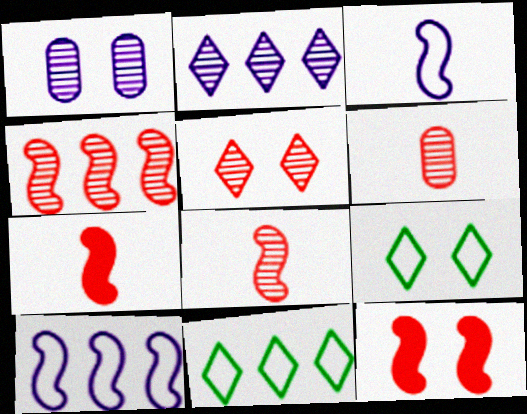[[1, 7, 11], 
[1, 9, 12], 
[4, 5, 6]]